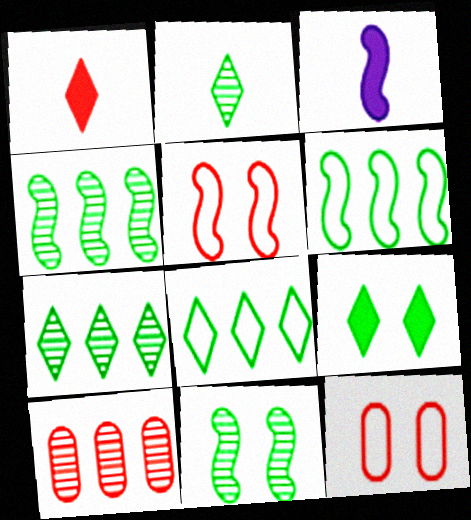[[1, 5, 10], 
[2, 8, 9], 
[3, 4, 5], 
[3, 7, 12]]